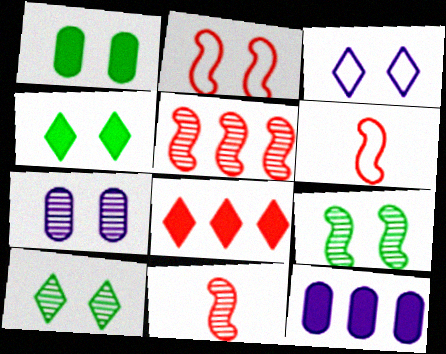[[2, 4, 7], 
[6, 10, 12]]